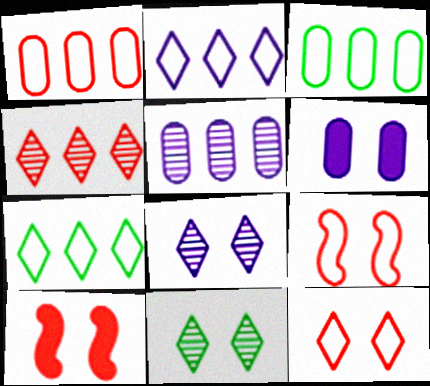[[6, 9, 11]]